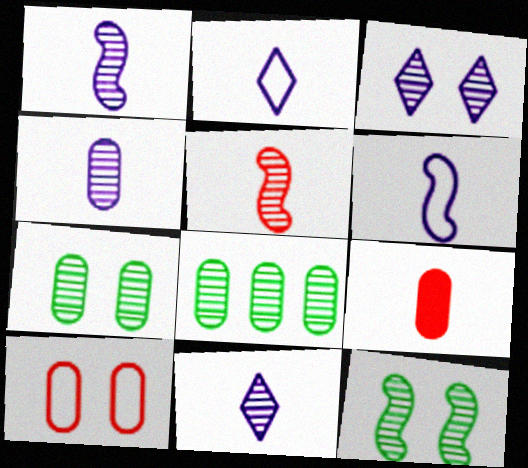[[1, 4, 11], 
[3, 5, 8]]